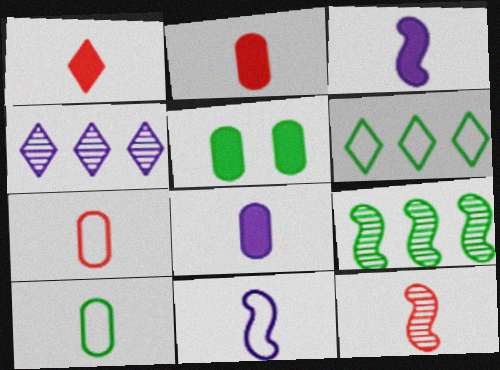[[1, 7, 12]]